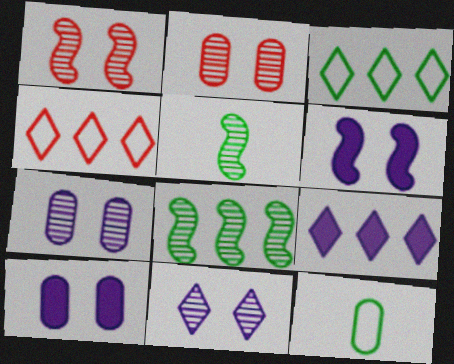[[1, 9, 12], 
[4, 5, 10]]